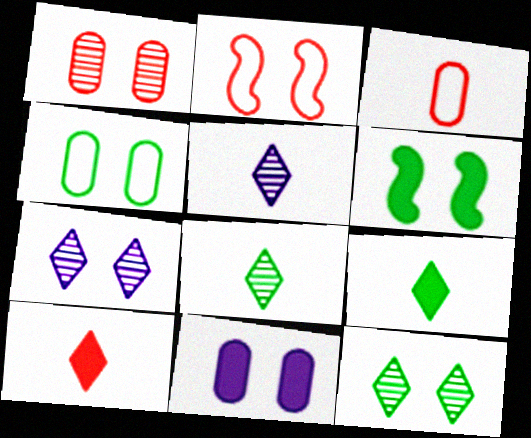[[1, 4, 11], 
[2, 11, 12], 
[4, 6, 12]]